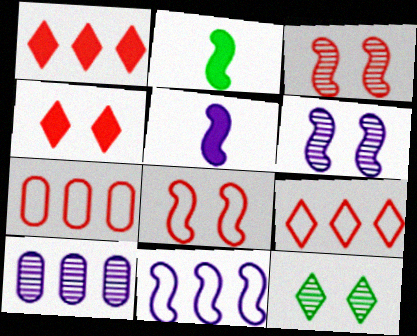[[2, 3, 11], 
[5, 6, 11], 
[5, 7, 12]]